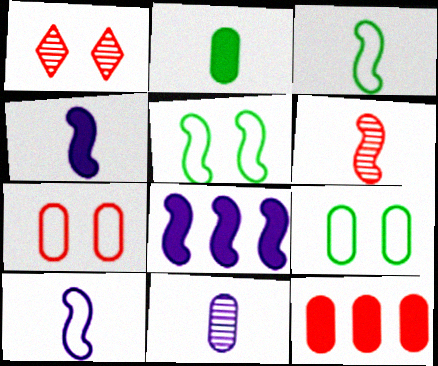[[3, 4, 6], 
[5, 6, 8], 
[9, 11, 12]]